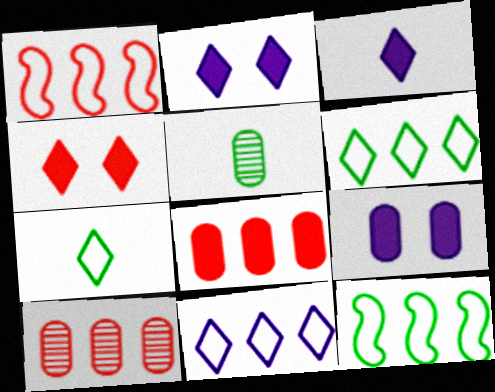[[1, 2, 5]]